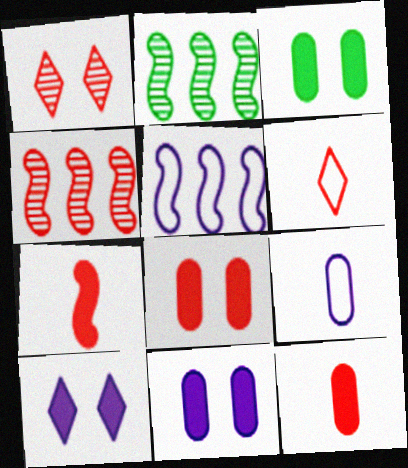[[2, 6, 11], 
[3, 8, 11], 
[4, 6, 8]]